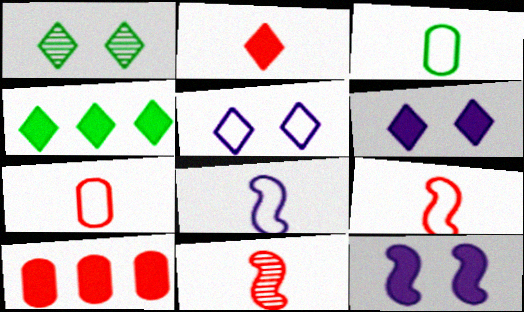[[1, 8, 10], 
[2, 4, 6], 
[2, 7, 11]]